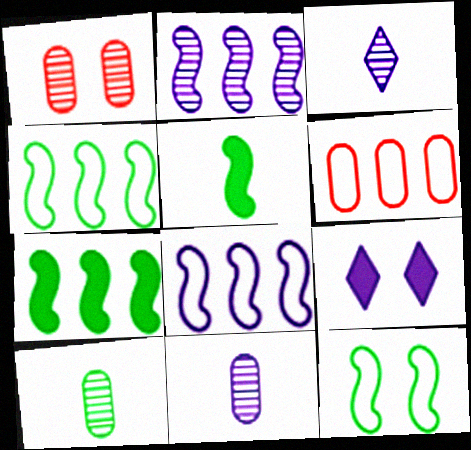[[1, 9, 12], 
[8, 9, 11]]